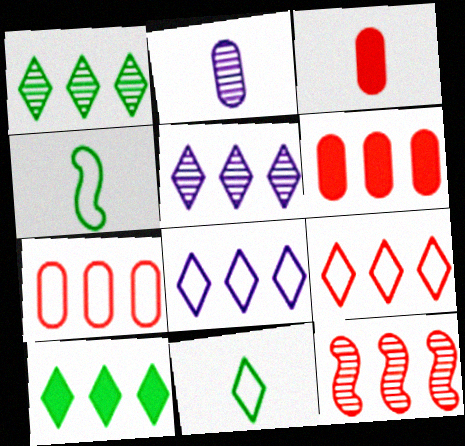[[5, 9, 10], 
[6, 9, 12]]